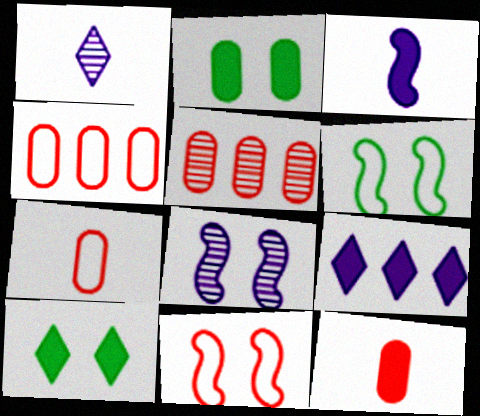[]